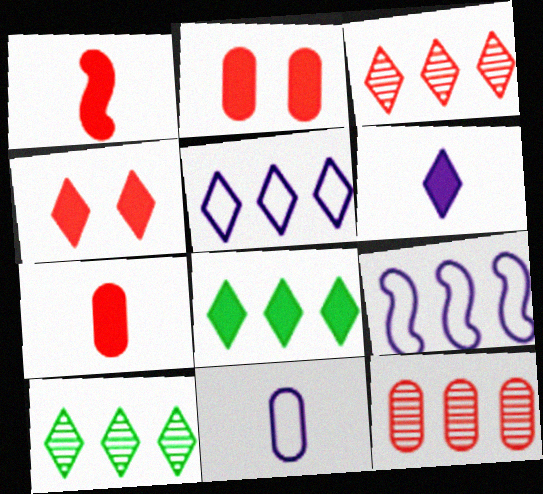[[3, 5, 8], 
[4, 6, 8], 
[8, 9, 12]]